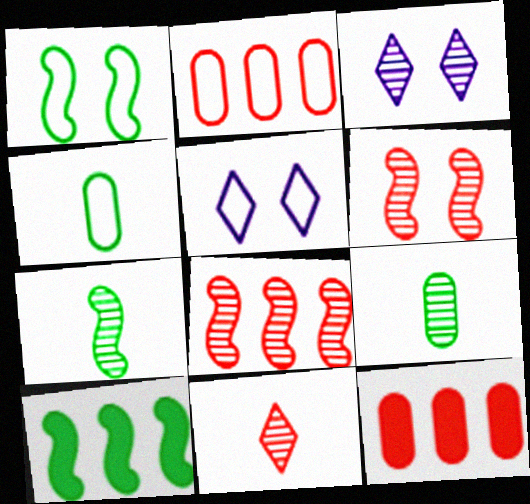[[1, 7, 10], 
[3, 8, 9], 
[5, 7, 12]]